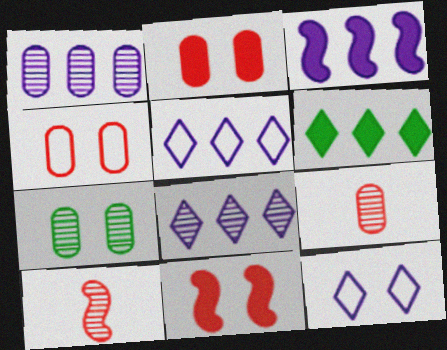[[1, 3, 5], 
[1, 7, 9], 
[7, 8, 10], 
[7, 11, 12]]